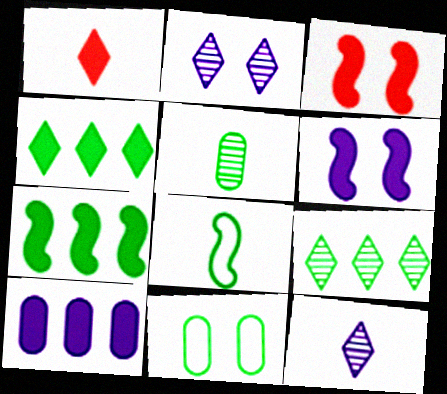[[2, 3, 11]]